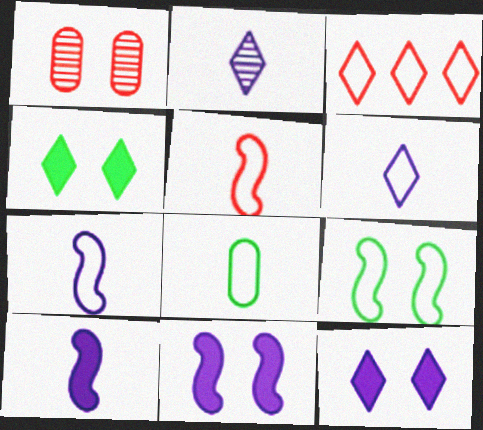[[1, 9, 12], 
[2, 3, 4], 
[5, 6, 8]]